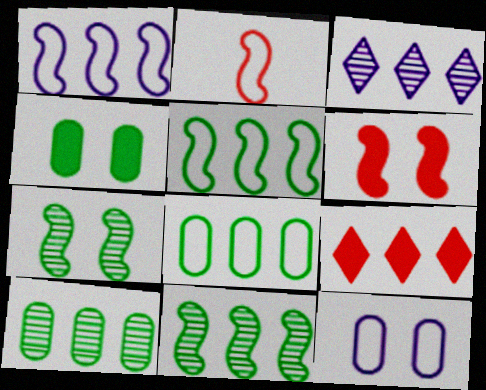[[1, 9, 10], 
[2, 3, 4]]